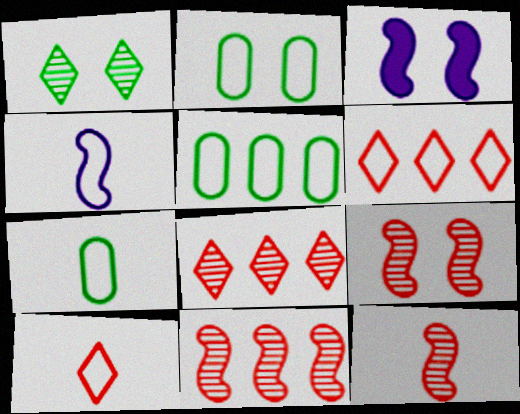[[2, 4, 6], 
[2, 5, 7], 
[3, 7, 8], 
[4, 7, 10], 
[9, 11, 12]]